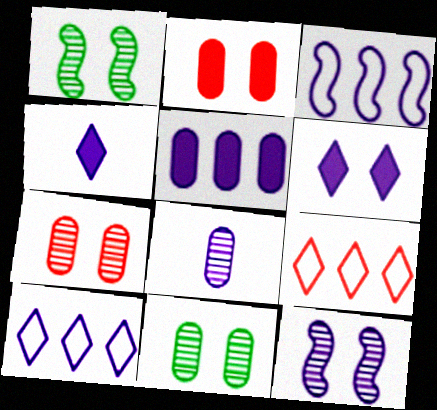[[3, 6, 8]]